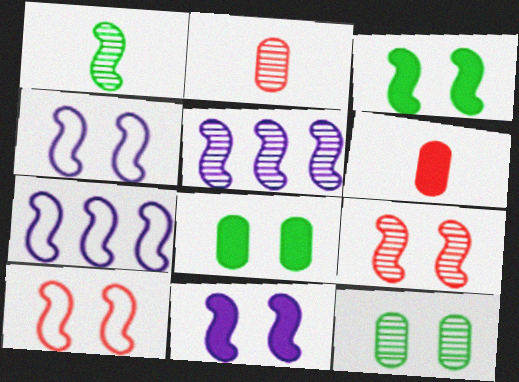[[1, 5, 9], 
[3, 4, 9]]